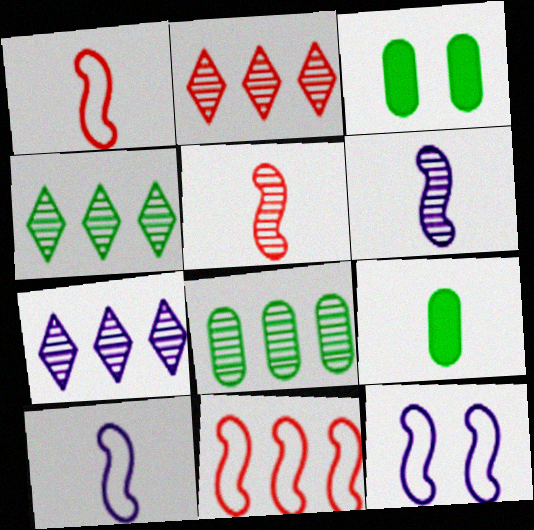[[1, 3, 7], 
[2, 3, 10], 
[2, 4, 7], 
[2, 9, 12]]